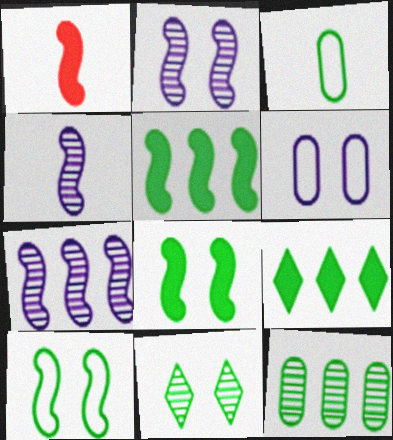[[1, 7, 10], 
[2, 4, 7], 
[3, 5, 11]]